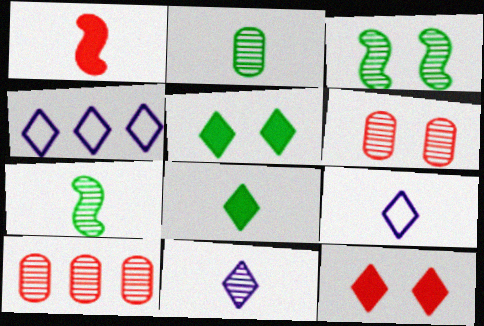[[1, 2, 9], 
[3, 10, 11]]